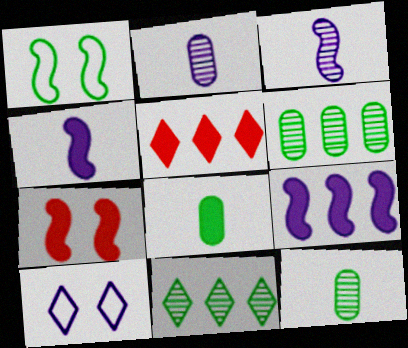[[1, 2, 5], 
[1, 8, 11], 
[2, 9, 10]]